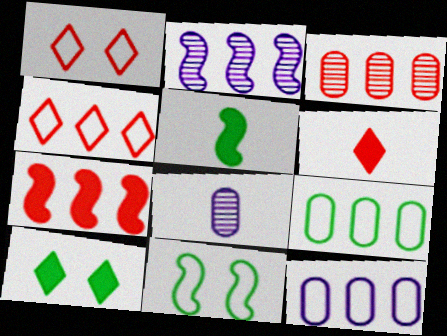[[3, 4, 7]]